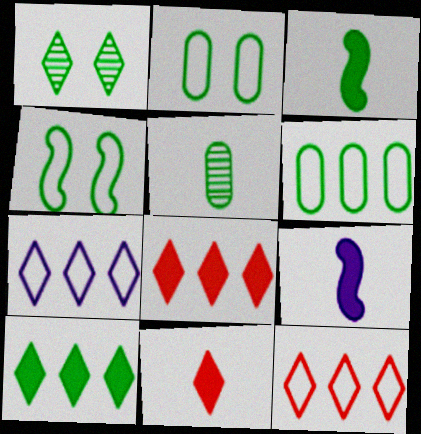[[1, 3, 6], 
[1, 7, 11], 
[4, 5, 10]]